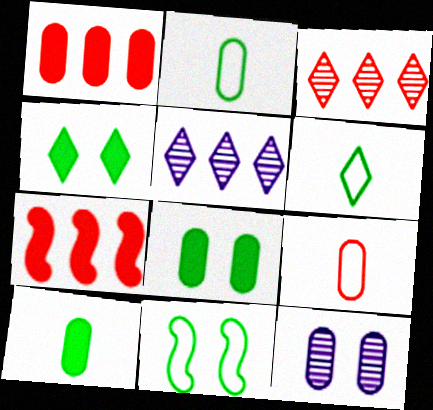[[1, 2, 12], 
[6, 7, 12]]